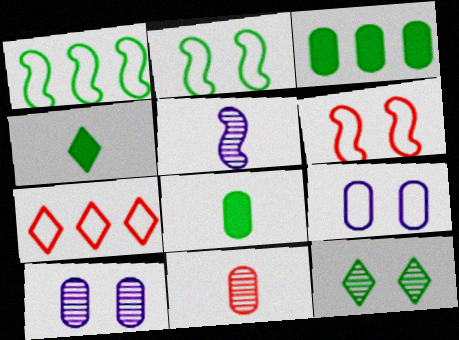[[1, 8, 12], 
[3, 9, 11]]